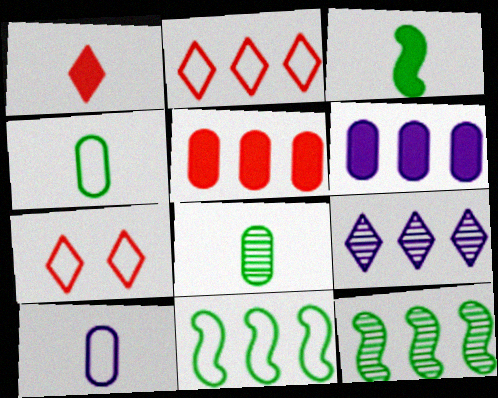[[2, 6, 12], 
[5, 9, 11], 
[7, 10, 11]]